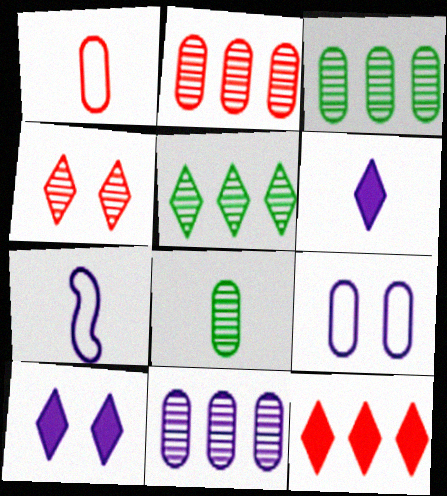[[2, 3, 11], 
[7, 10, 11]]